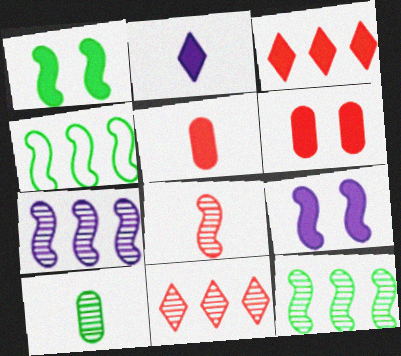[[4, 8, 9]]